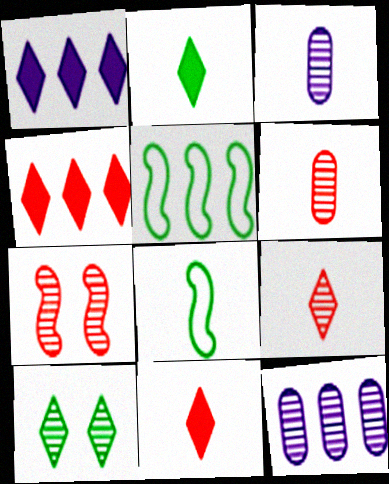[[3, 8, 11], 
[4, 5, 12]]